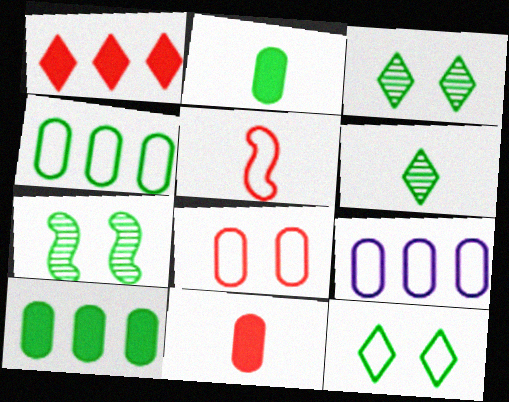[[5, 9, 12]]